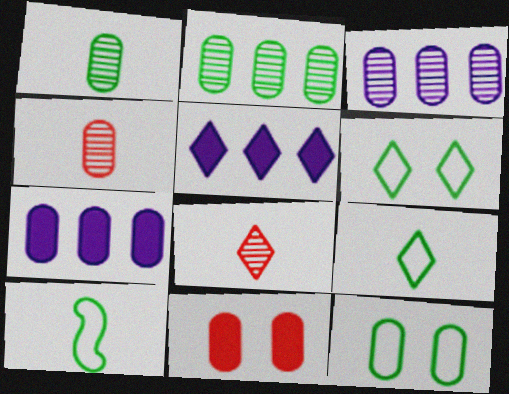[[4, 7, 12], 
[5, 6, 8]]